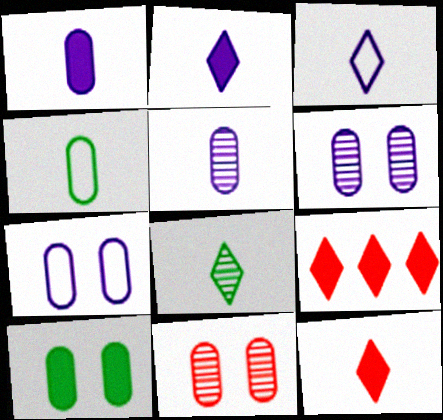[[3, 8, 12], 
[7, 10, 11]]